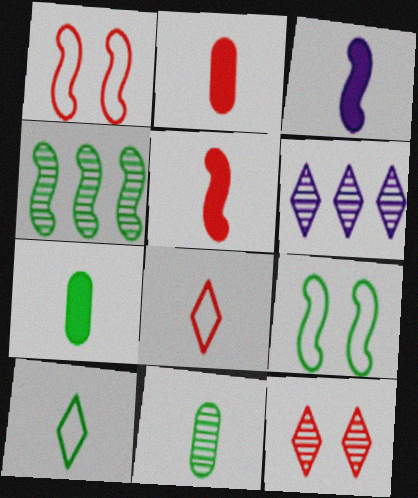[[1, 3, 4], 
[1, 6, 7], 
[2, 6, 9], 
[3, 8, 11]]